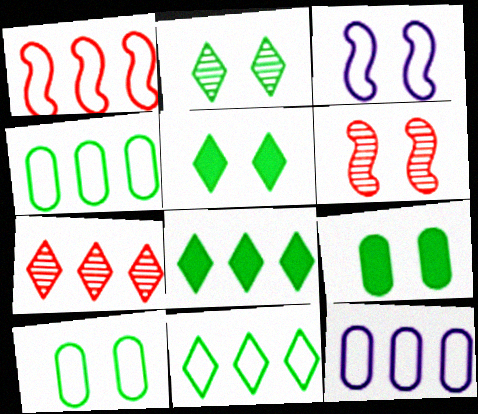[[1, 11, 12]]